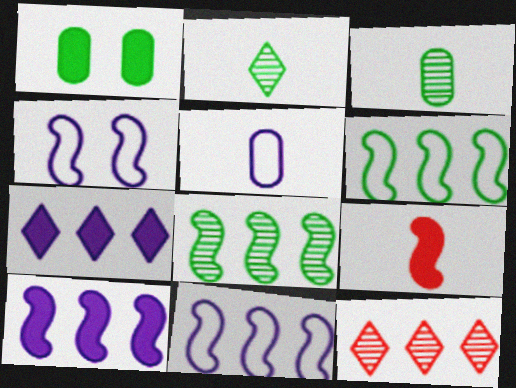[[1, 2, 6], 
[1, 7, 9], 
[2, 5, 9], 
[4, 8, 9]]